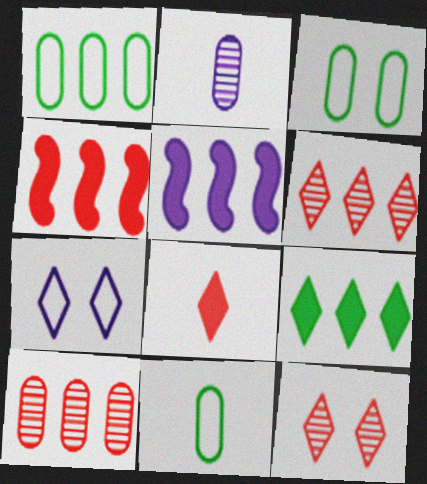[[1, 3, 11], 
[1, 5, 6], 
[2, 5, 7], 
[5, 11, 12]]